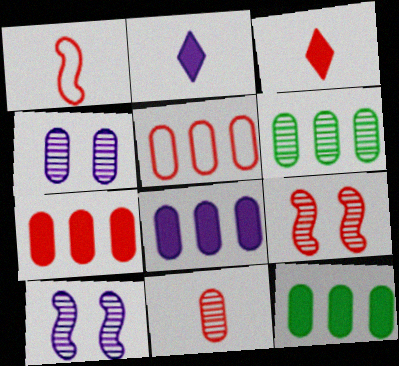[[1, 3, 11], 
[3, 5, 9], 
[4, 6, 11], 
[5, 6, 8], 
[7, 8, 12]]